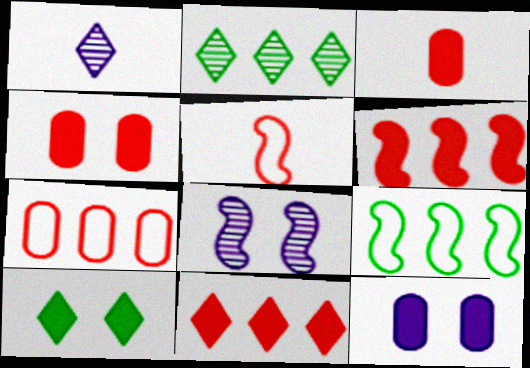[[1, 4, 9], 
[2, 5, 12]]